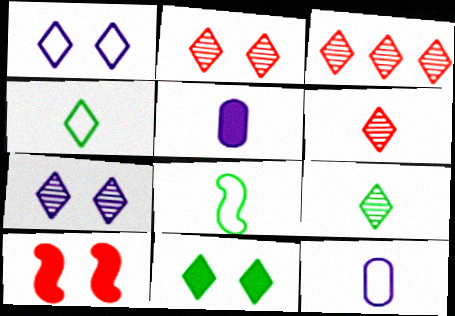[[1, 2, 11], 
[2, 3, 6], 
[3, 7, 9], 
[5, 6, 8]]